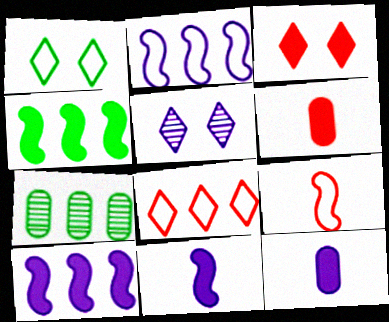[[1, 3, 5], 
[2, 5, 12], 
[3, 4, 12], 
[7, 8, 10]]